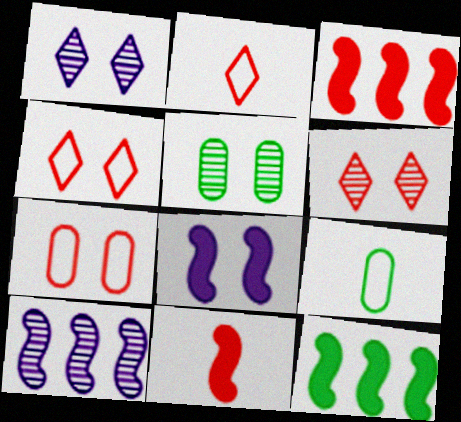[[1, 3, 9], 
[4, 5, 8], 
[8, 11, 12]]